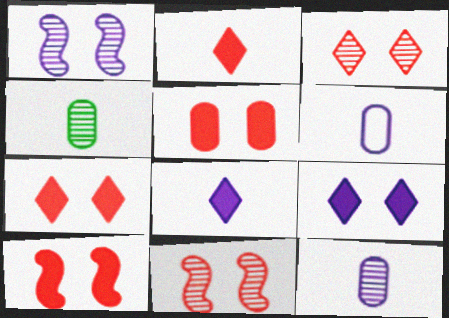[[5, 7, 10]]